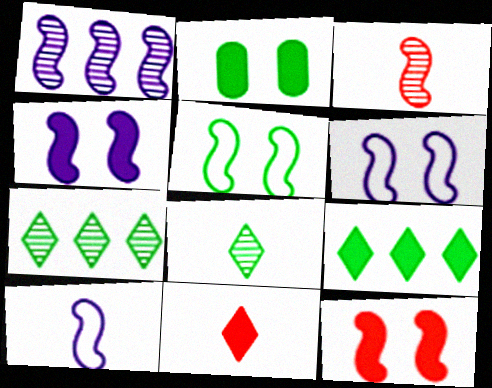[[1, 4, 10]]